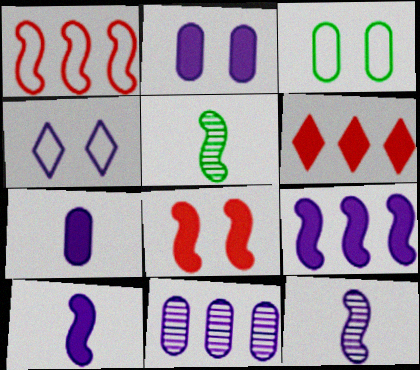[[3, 6, 12], 
[4, 10, 11]]